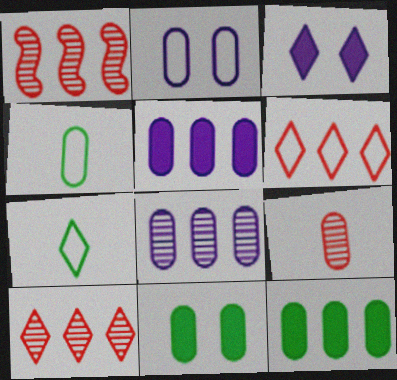[[1, 3, 4], 
[2, 9, 12], 
[3, 7, 10]]